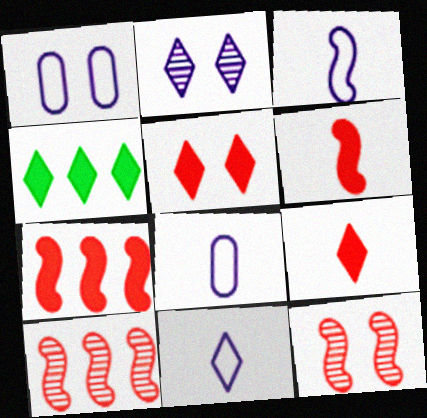[[3, 8, 11], 
[4, 8, 12]]